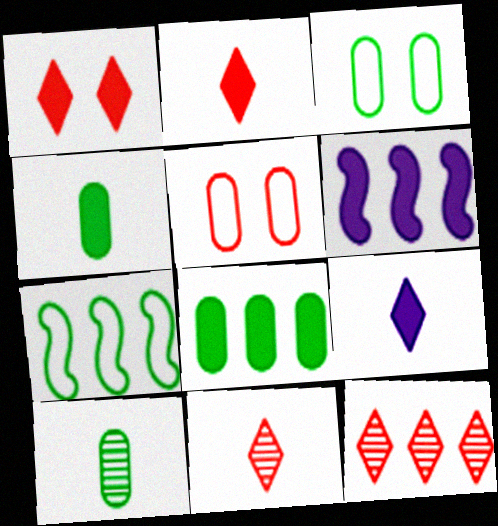[[1, 4, 6], 
[3, 6, 11], 
[3, 8, 10]]